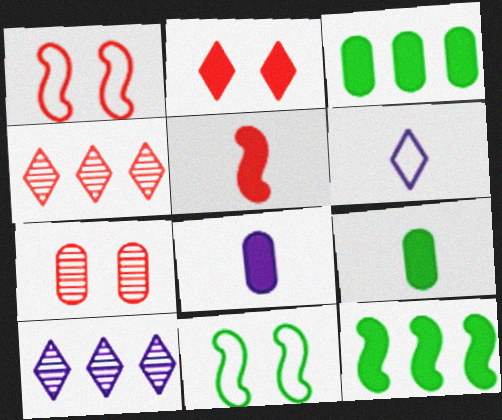[[1, 2, 7], 
[1, 9, 10], 
[2, 8, 12], 
[4, 8, 11], 
[6, 7, 12]]